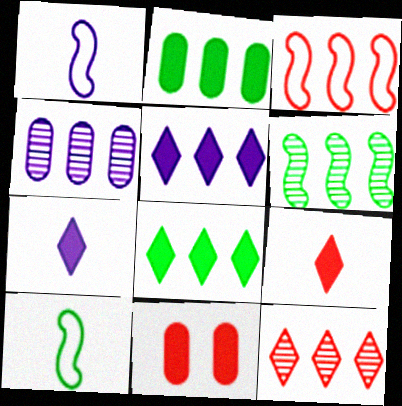[[3, 4, 8], 
[4, 6, 12]]